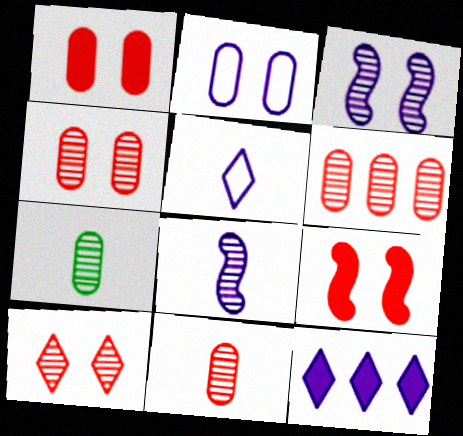[[2, 8, 12], 
[4, 6, 11]]